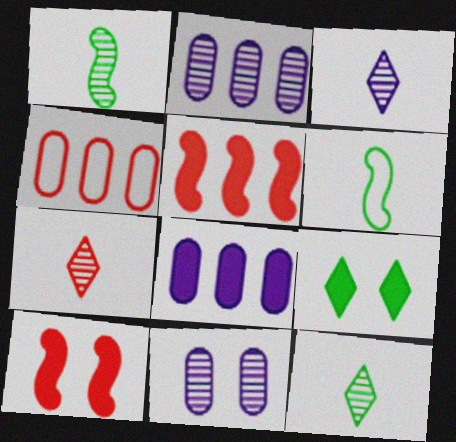[[3, 7, 12], 
[4, 7, 10]]